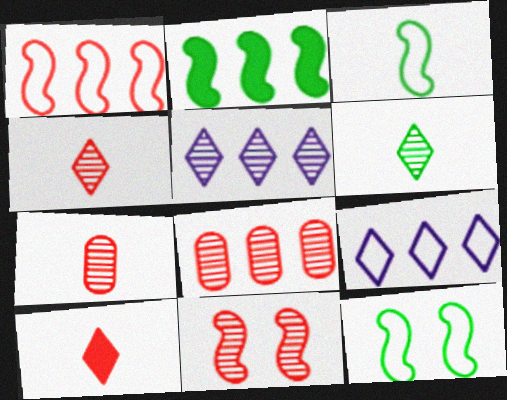[[2, 8, 9], 
[4, 8, 11]]